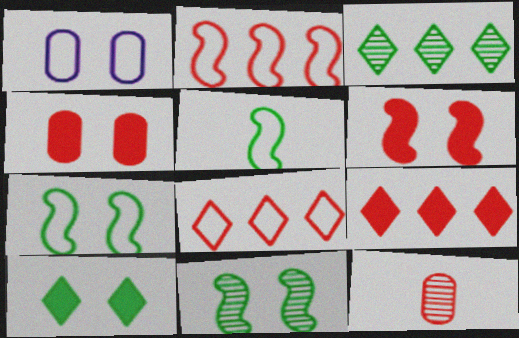[[1, 5, 8], 
[6, 8, 12]]